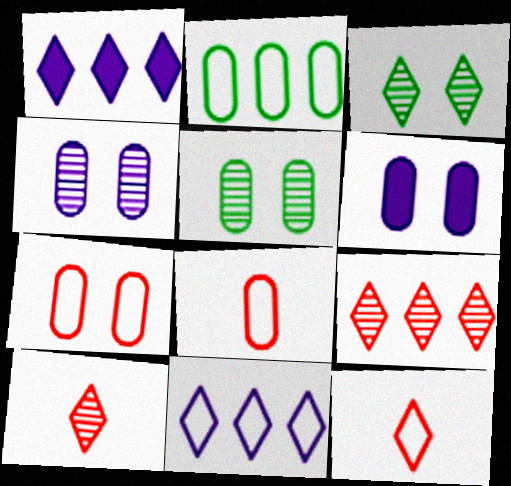[[1, 3, 12], 
[5, 6, 7]]